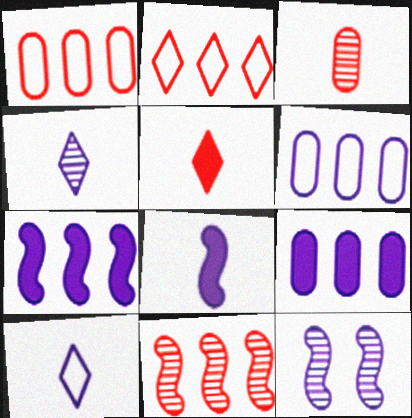[[9, 10, 12]]